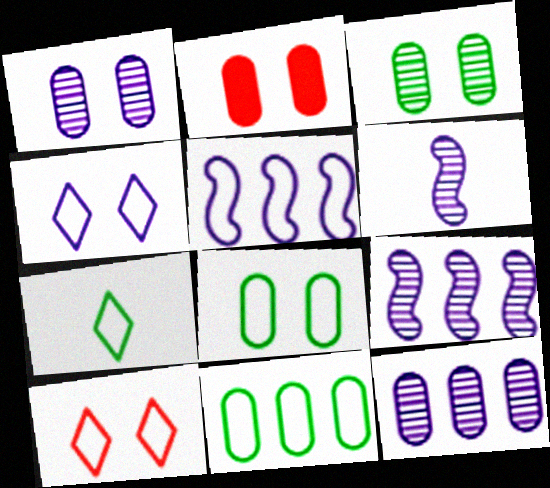[[1, 2, 8], 
[2, 7, 9]]